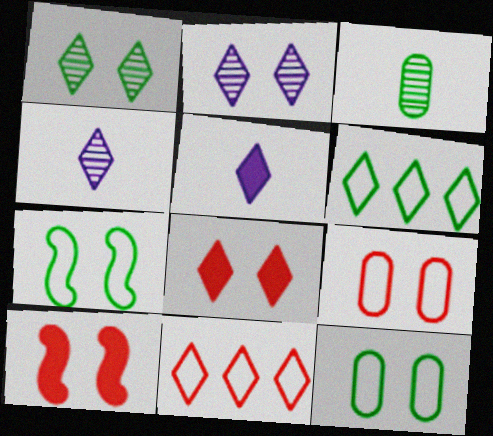[[1, 5, 11], 
[2, 10, 12], 
[4, 6, 8]]